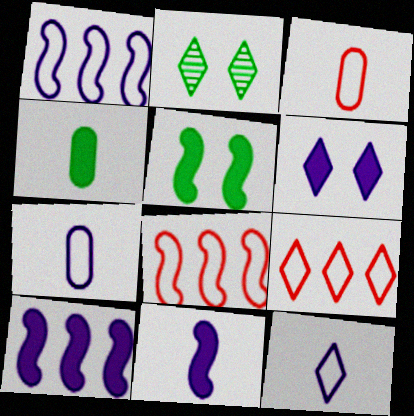[[2, 3, 10]]